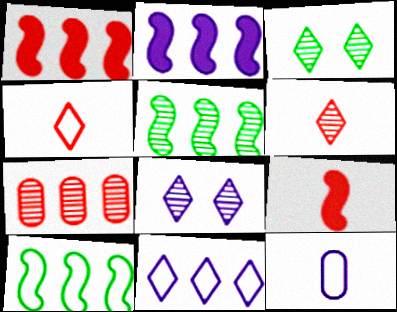[[1, 3, 12], 
[2, 8, 12]]